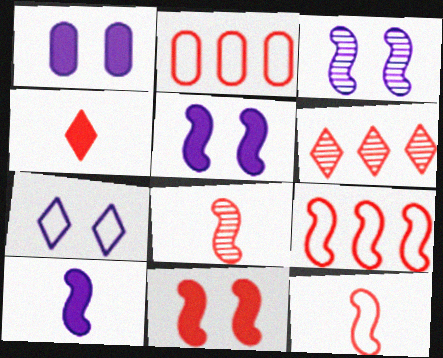[[1, 3, 7], 
[8, 9, 11]]